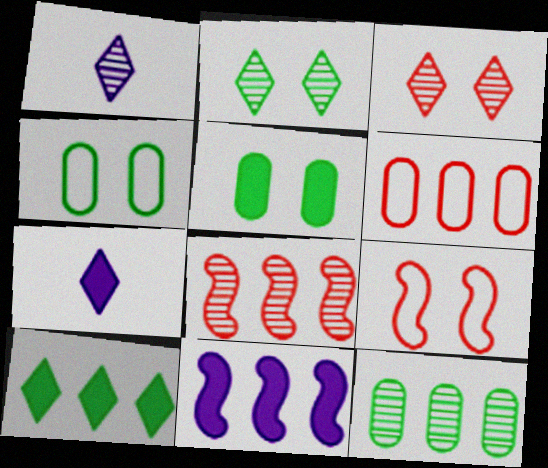[[4, 7, 8], 
[7, 9, 12]]